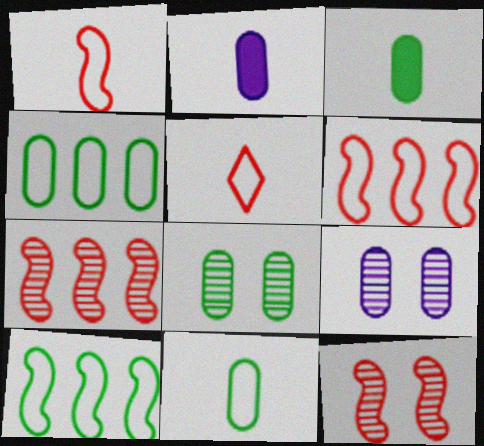[[3, 4, 8]]